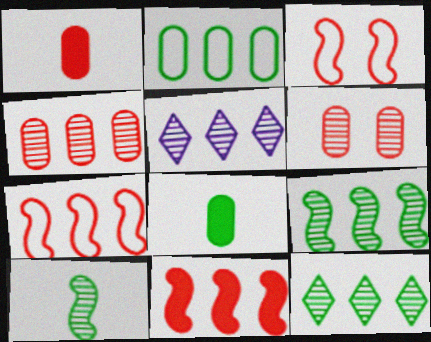[[2, 5, 11], 
[3, 5, 8], 
[4, 5, 9], 
[5, 6, 10]]